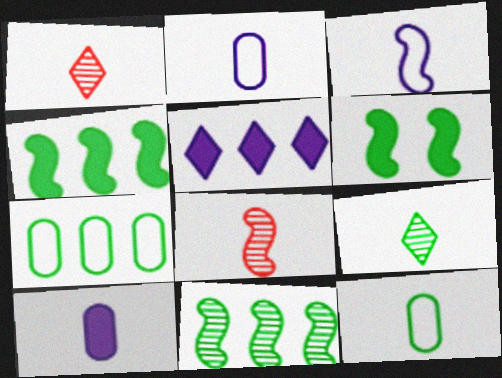[[6, 7, 9]]